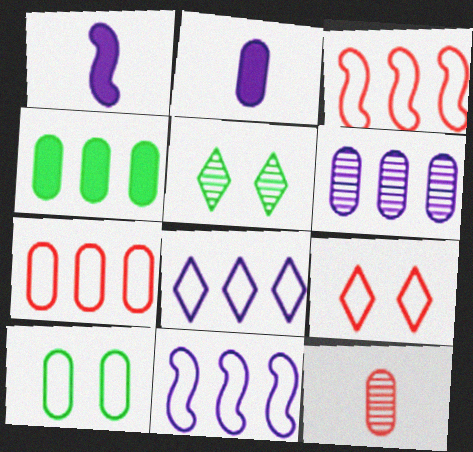[[1, 5, 7], 
[2, 3, 5], 
[4, 6, 7]]